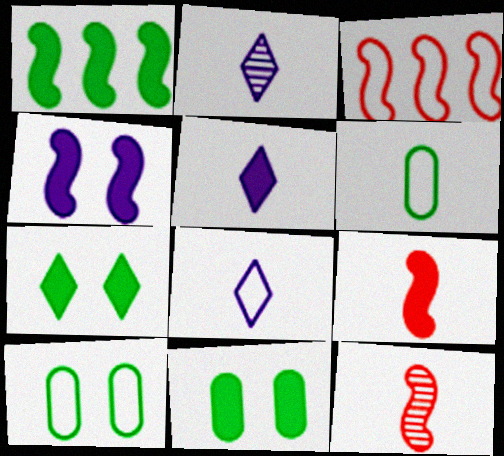[[1, 4, 9], 
[2, 3, 11], 
[2, 5, 8], 
[2, 6, 9], 
[3, 8, 10], 
[5, 6, 12]]